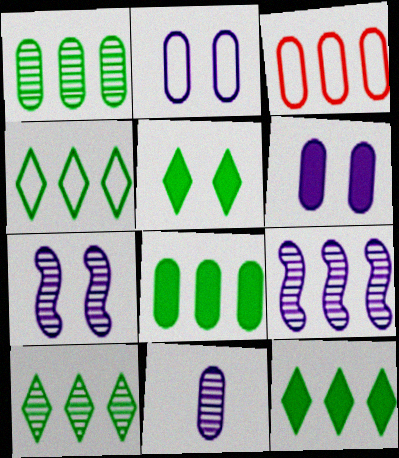[[3, 9, 12], 
[4, 10, 12]]